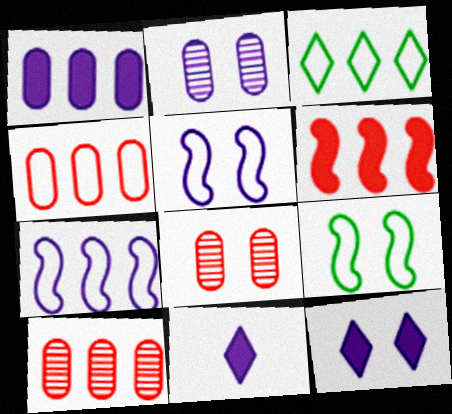[[2, 5, 12], 
[2, 7, 11], 
[3, 4, 7], 
[8, 9, 12], 
[9, 10, 11]]